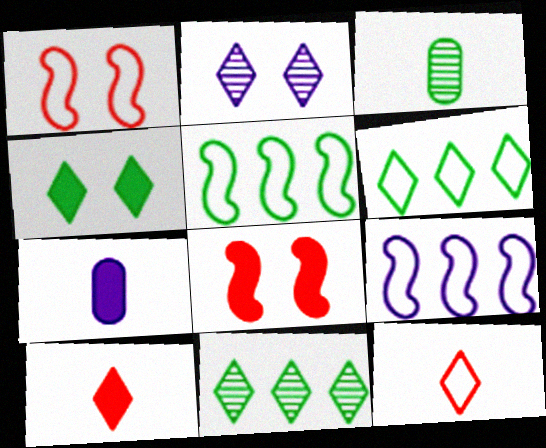[[1, 7, 11], 
[2, 6, 10], 
[2, 7, 9], 
[3, 4, 5]]